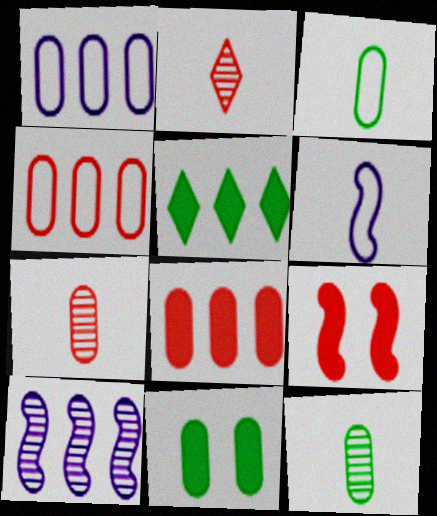[[1, 7, 11], 
[2, 4, 9], 
[4, 5, 10]]